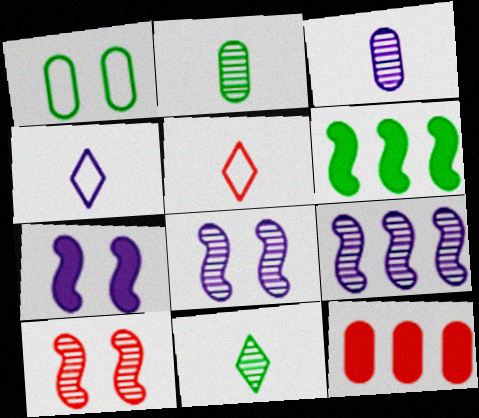[[1, 3, 12], 
[1, 6, 11], 
[5, 10, 12]]